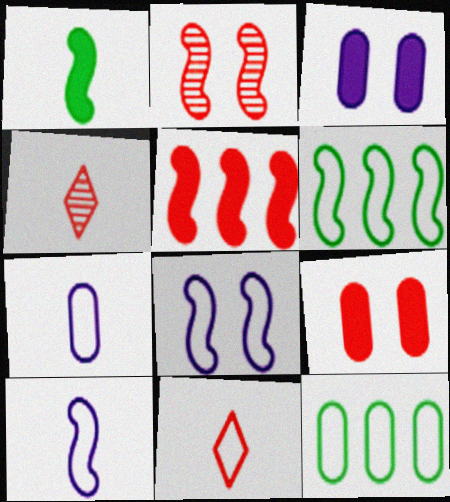[[1, 4, 7], 
[3, 4, 6], 
[8, 11, 12]]